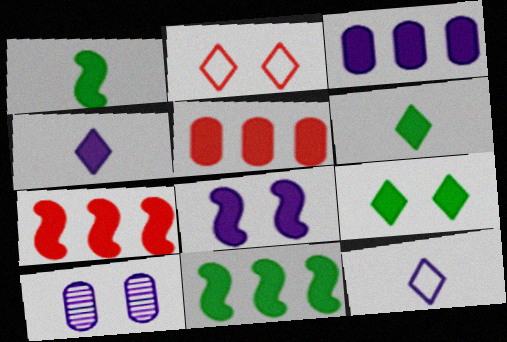[[1, 7, 8], 
[3, 4, 8], 
[5, 6, 8]]